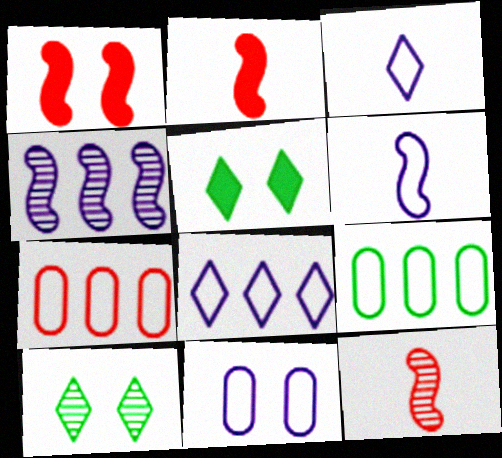[[1, 10, 11], 
[6, 8, 11]]